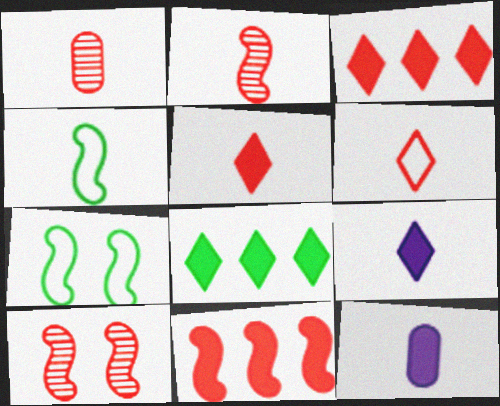[[1, 4, 9]]